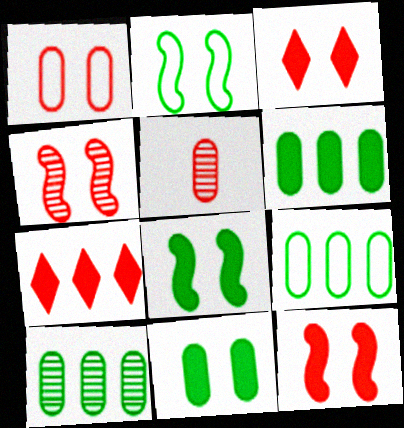[[1, 3, 4], 
[6, 9, 10]]